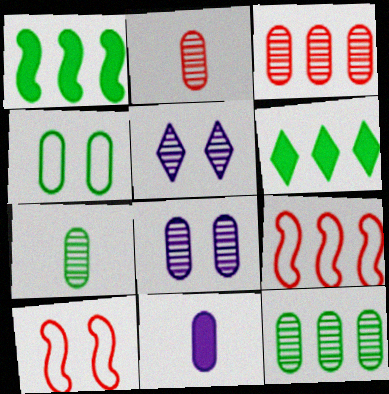[[2, 8, 12], 
[3, 4, 11], 
[3, 7, 8]]